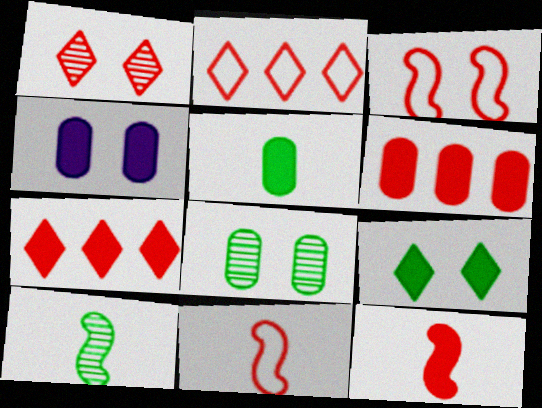[[1, 6, 11], 
[2, 4, 10], 
[4, 5, 6]]